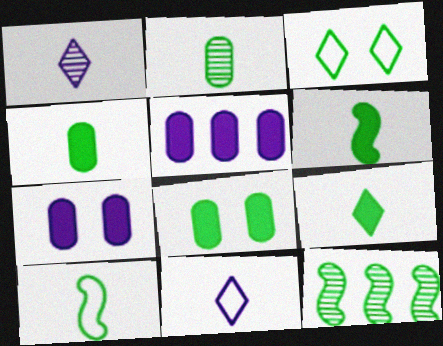[[2, 9, 10], 
[3, 4, 12], 
[4, 6, 9]]